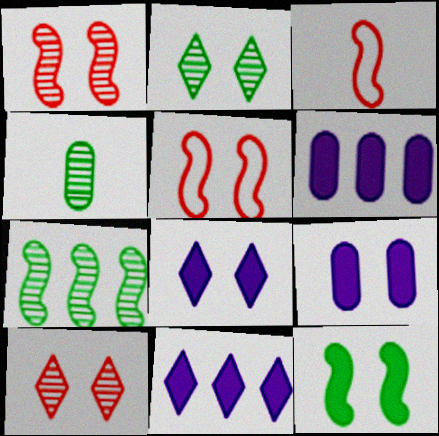[[2, 3, 6], 
[2, 4, 7], 
[2, 5, 9], 
[4, 5, 11]]